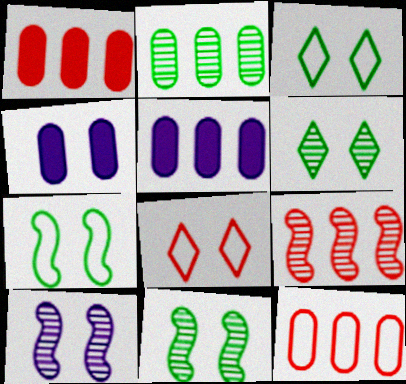[[2, 5, 12], 
[4, 8, 11]]